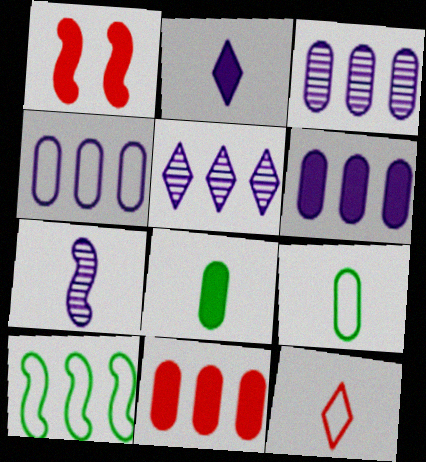[[1, 5, 9], 
[1, 7, 10], 
[3, 4, 6], 
[5, 10, 11], 
[7, 8, 12]]